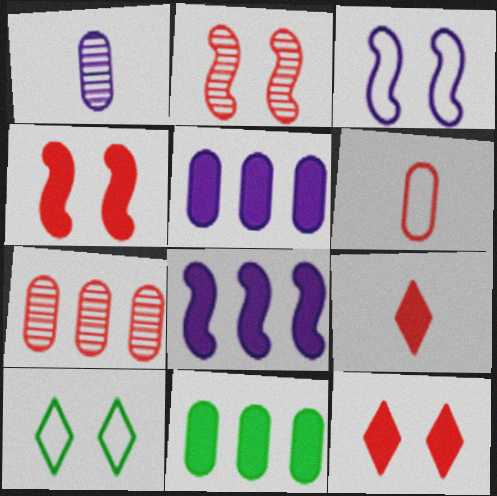[]